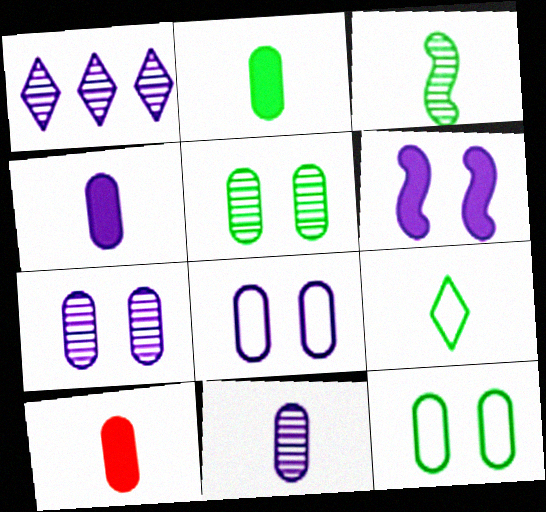[[2, 3, 9], 
[2, 4, 10]]